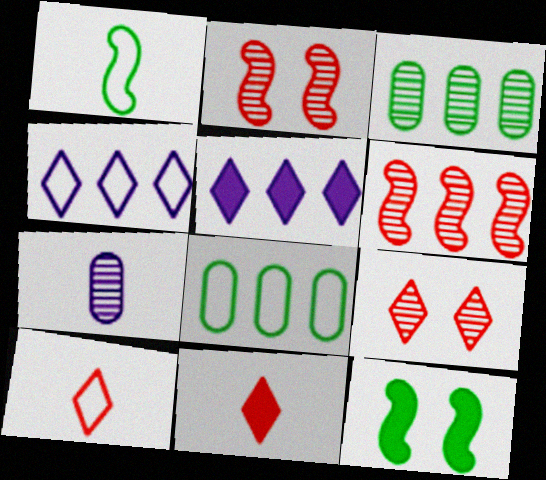[[1, 7, 11], 
[5, 6, 8]]